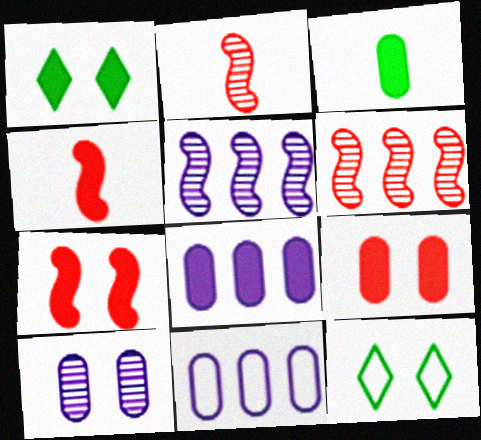[[1, 2, 11], 
[1, 4, 8], 
[2, 8, 12], 
[3, 8, 9], 
[7, 10, 12]]